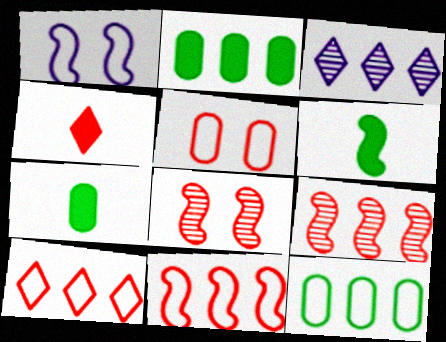[[1, 6, 9], 
[2, 3, 11], 
[3, 5, 6], 
[4, 5, 9]]